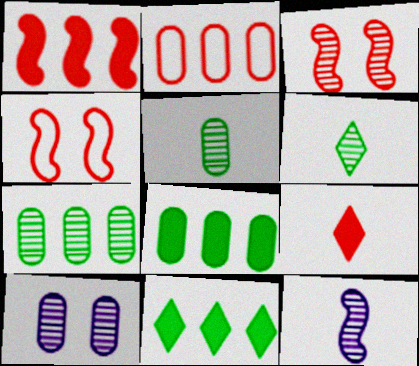[[2, 3, 9]]